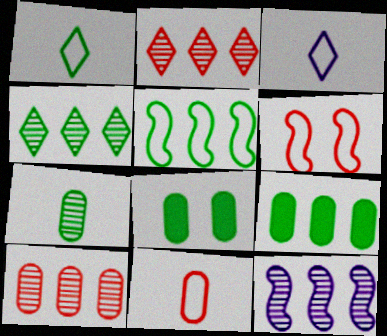[[4, 5, 9], 
[4, 10, 12]]